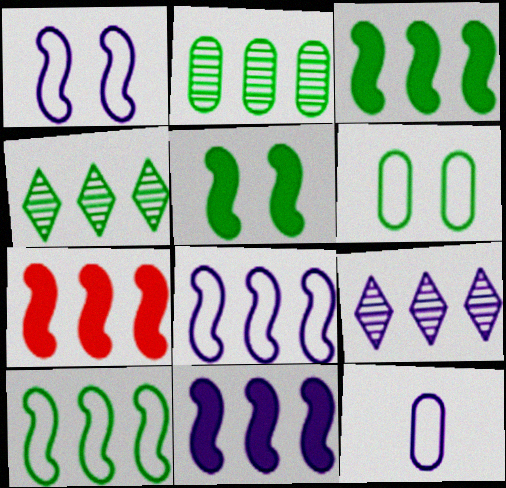[[3, 7, 11]]